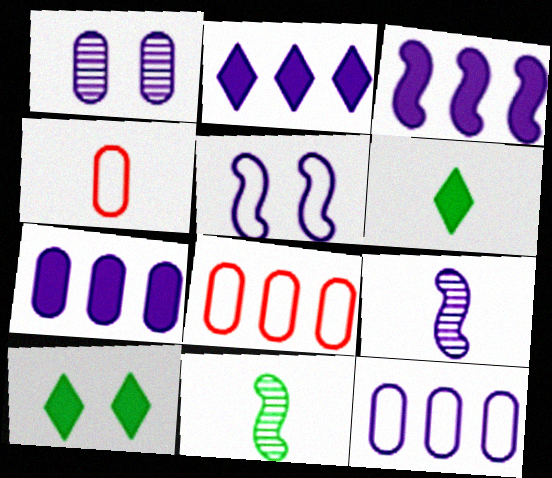[[2, 3, 7], 
[3, 5, 9], 
[4, 6, 9], 
[8, 9, 10]]